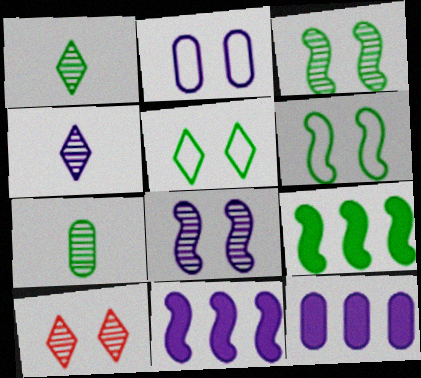[[2, 4, 11], 
[5, 7, 9]]